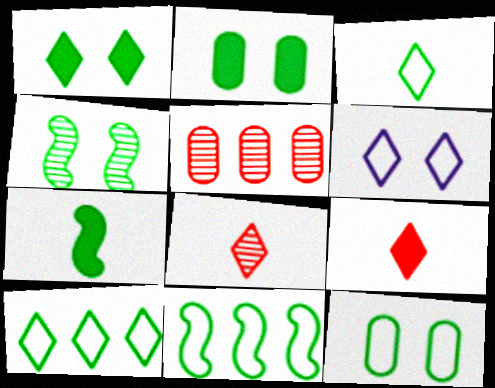[[1, 4, 12], 
[3, 11, 12], 
[4, 7, 11], 
[5, 6, 7]]